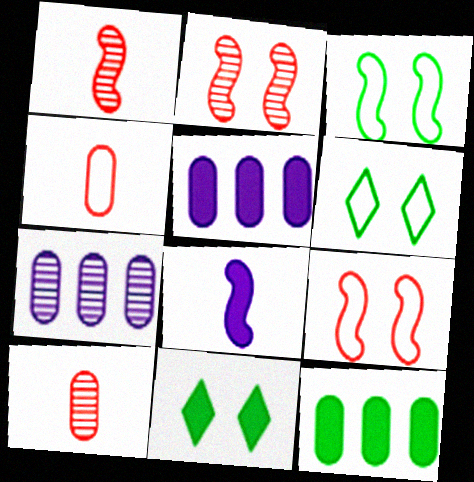[[1, 5, 6]]